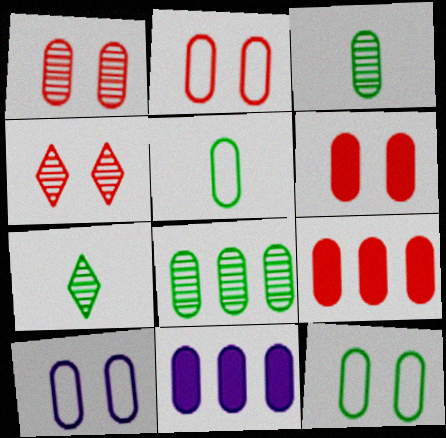[[1, 2, 6], 
[1, 5, 11], 
[2, 3, 11], 
[2, 10, 12], 
[3, 9, 10]]